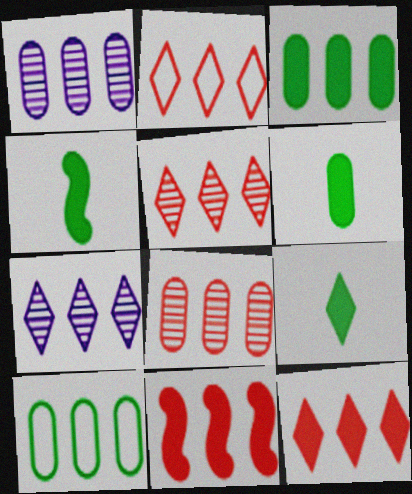[[2, 5, 12], 
[2, 8, 11], 
[4, 6, 9], 
[7, 10, 11]]